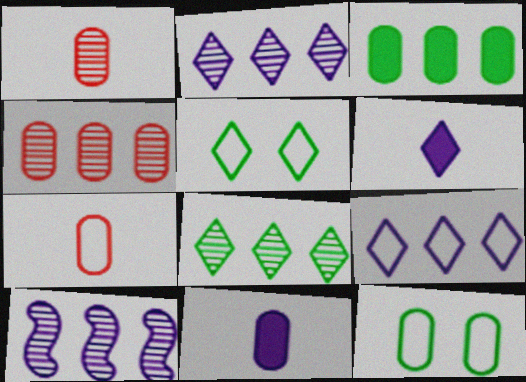[[4, 8, 10], 
[4, 11, 12]]